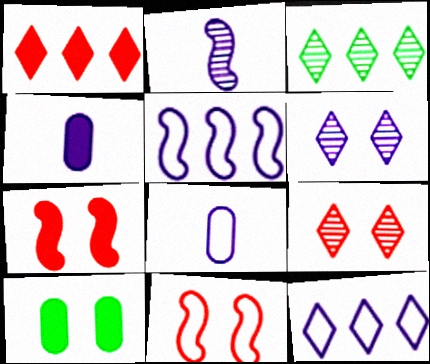[[1, 3, 12], 
[3, 4, 11], 
[3, 7, 8], 
[4, 5, 6], 
[6, 10, 11]]